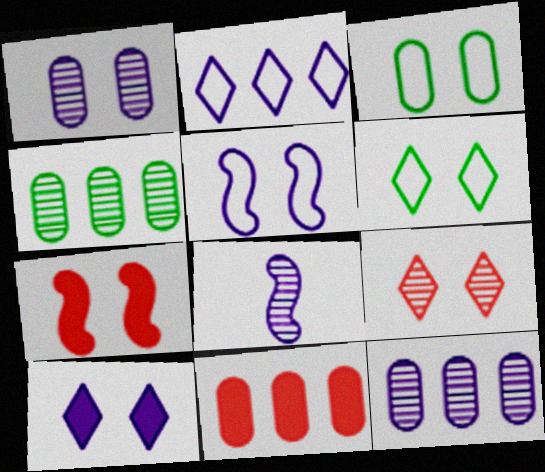[[1, 5, 10], 
[1, 6, 7], 
[4, 8, 9], 
[6, 8, 11], 
[6, 9, 10]]